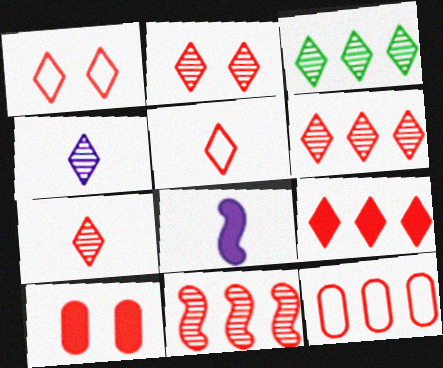[[1, 7, 9], 
[2, 3, 4], 
[2, 5, 9], 
[2, 6, 7], 
[5, 10, 11], 
[9, 11, 12]]